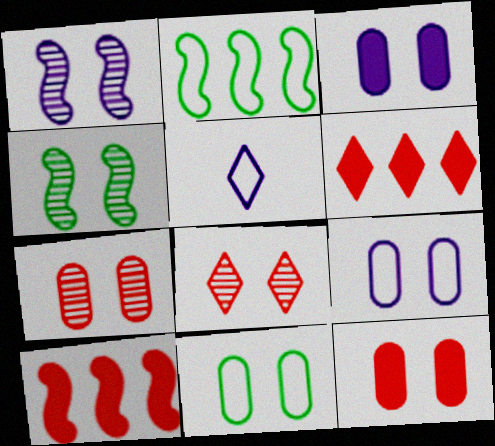[[3, 7, 11]]